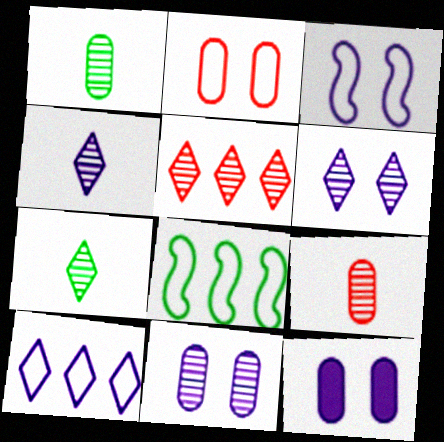[[3, 6, 12], 
[5, 6, 7]]